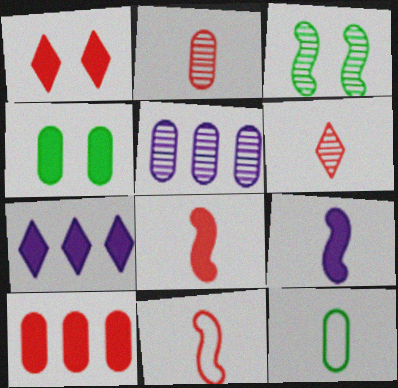[[1, 8, 10], 
[3, 5, 6], 
[4, 7, 8], 
[6, 9, 12]]